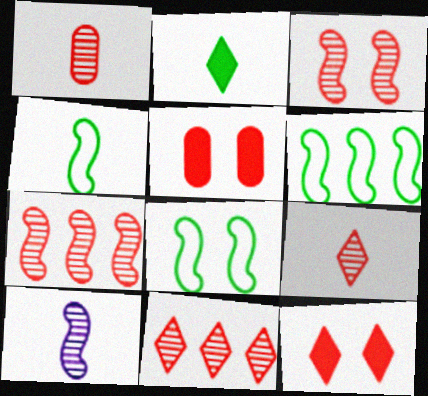[[1, 3, 11], 
[4, 6, 8]]